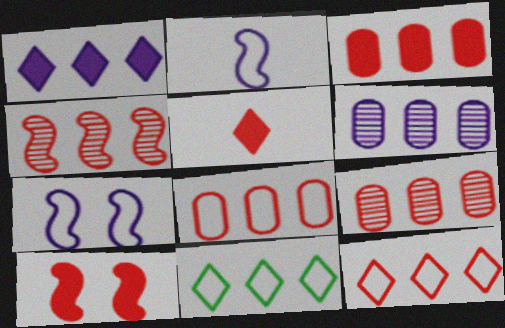[[3, 4, 12], 
[3, 5, 10], 
[3, 8, 9]]